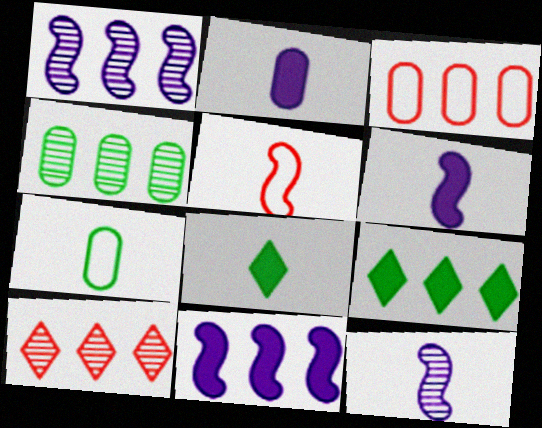[[1, 3, 9], 
[1, 4, 10]]